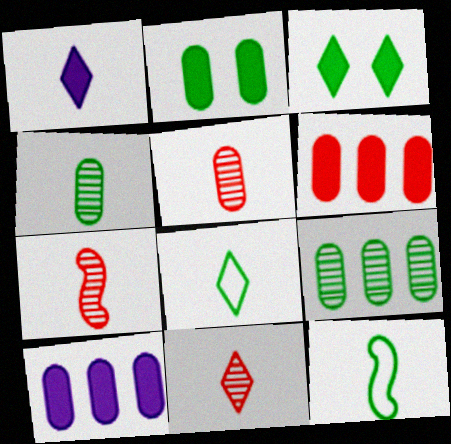[[1, 5, 12], 
[1, 8, 11], 
[3, 9, 12], 
[5, 7, 11]]